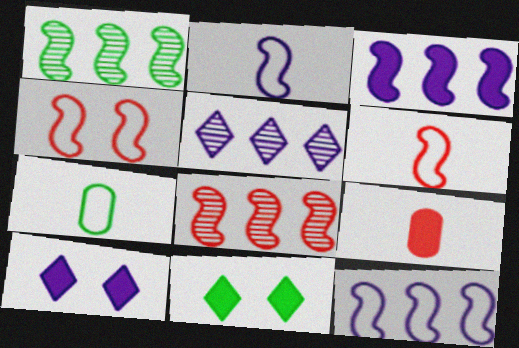[[1, 7, 11], 
[3, 9, 11], 
[7, 8, 10]]